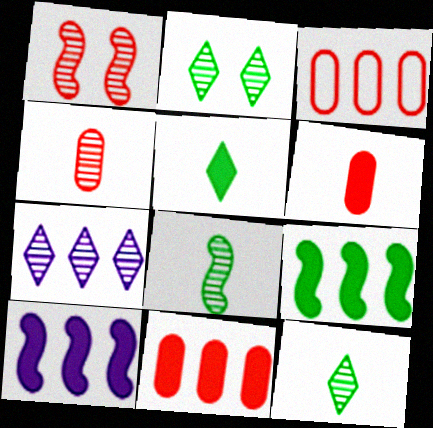[[3, 7, 9]]